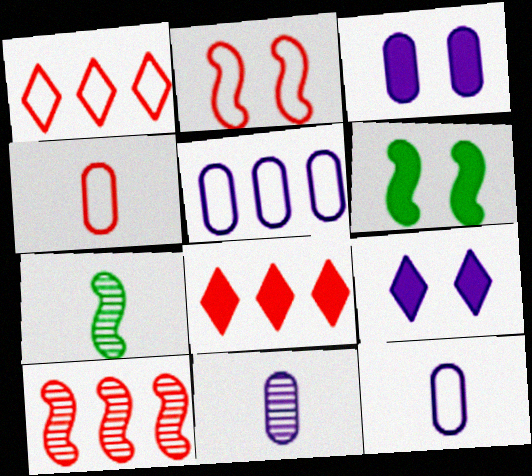[[1, 2, 4], 
[1, 3, 7], 
[1, 6, 11], 
[3, 5, 11]]